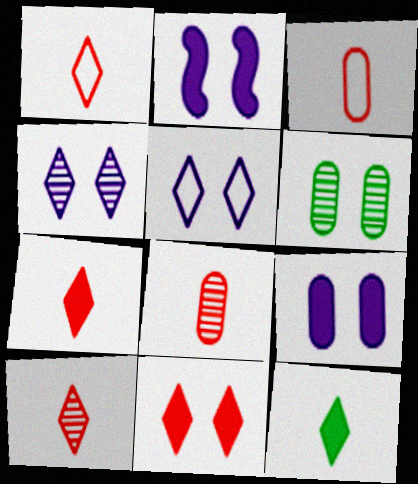[[1, 7, 10]]